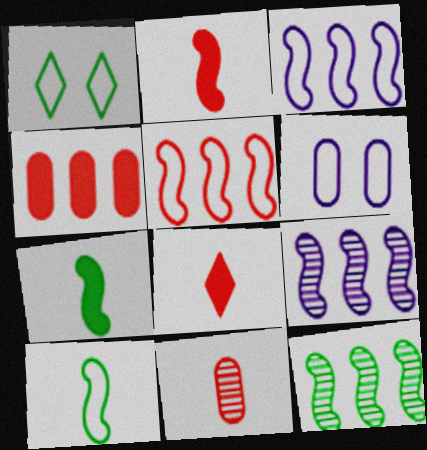[[6, 8, 12]]